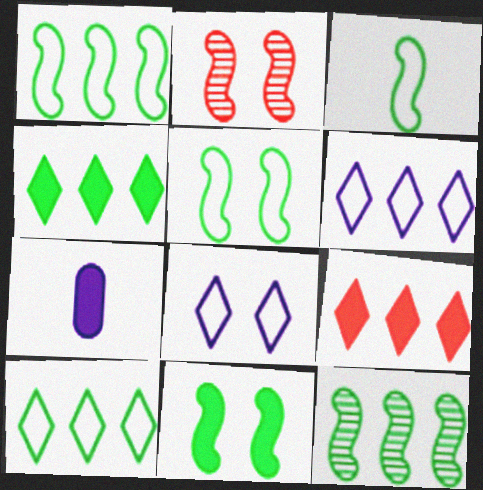[[1, 3, 5], 
[2, 7, 10], 
[3, 11, 12], 
[7, 9, 11]]